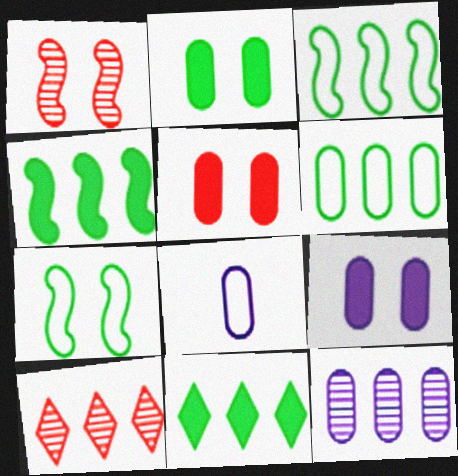[[1, 8, 11], 
[2, 5, 9], 
[8, 9, 12]]